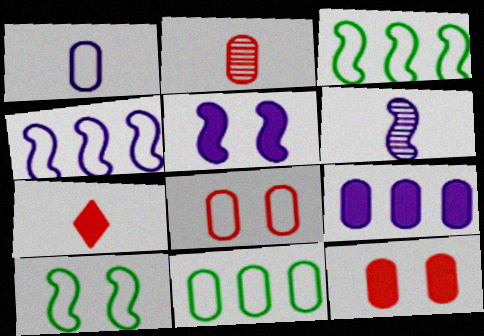[[1, 8, 11], 
[4, 5, 6]]